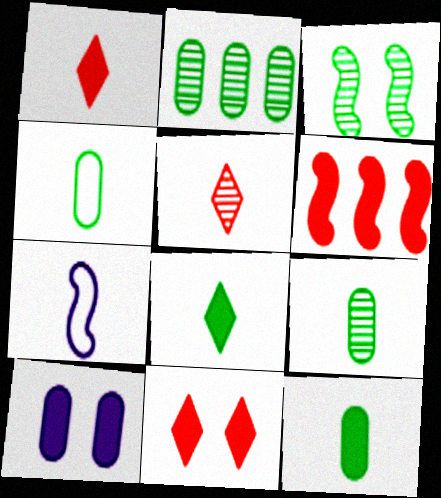[[1, 7, 9], 
[2, 7, 11], 
[3, 6, 7], 
[4, 9, 12], 
[5, 7, 12], 
[6, 8, 10]]